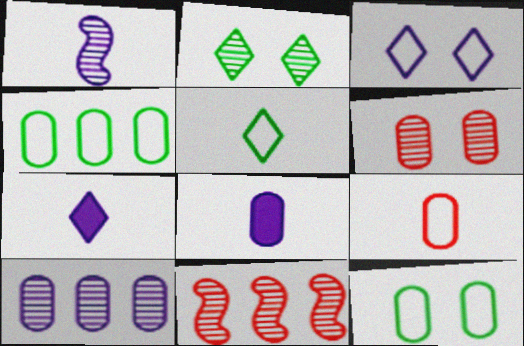[[4, 6, 8], 
[7, 11, 12]]